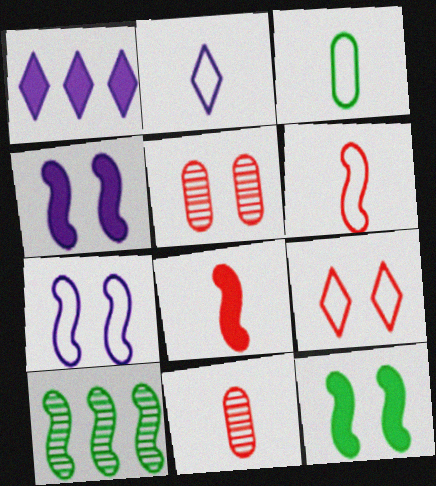[[2, 3, 6], 
[4, 6, 10], 
[7, 8, 10]]